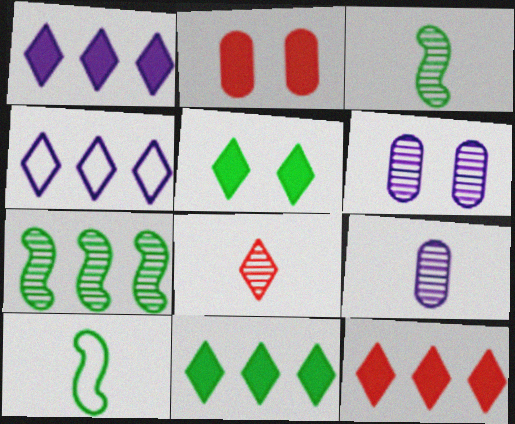[[1, 11, 12], 
[2, 3, 4], 
[3, 8, 9], 
[4, 5, 8], 
[6, 7, 8], 
[6, 10, 12]]